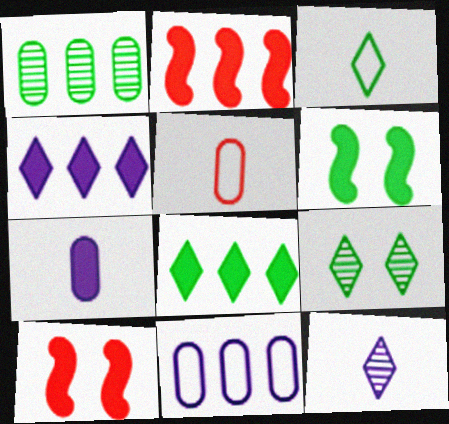[[1, 3, 6], 
[3, 8, 9], 
[7, 8, 10]]